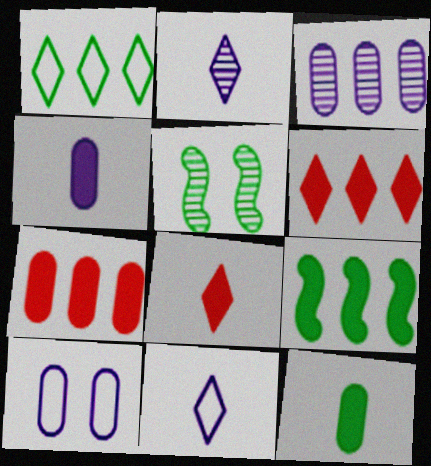[[1, 5, 12], 
[3, 4, 10], 
[5, 7, 11]]